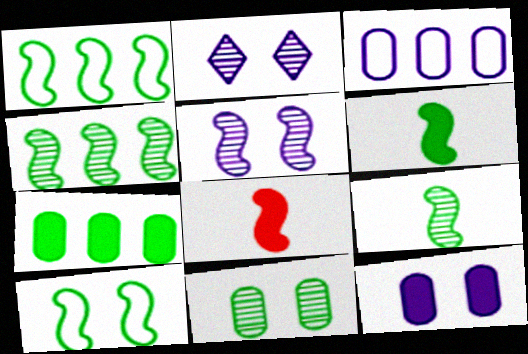[[1, 5, 8], 
[4, 6, 10]]